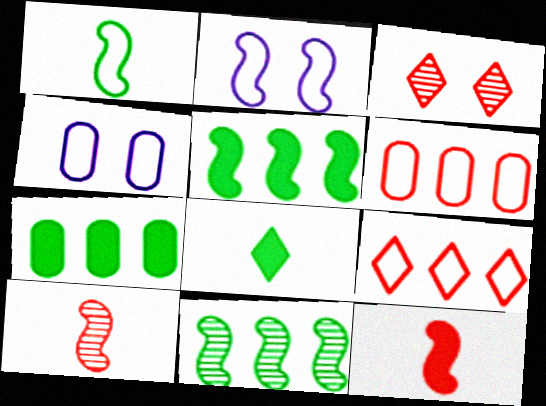[[1, 4, 9], 
[2, 5, 10], 
[2, 11, 12], 
[3, 6, 12]]